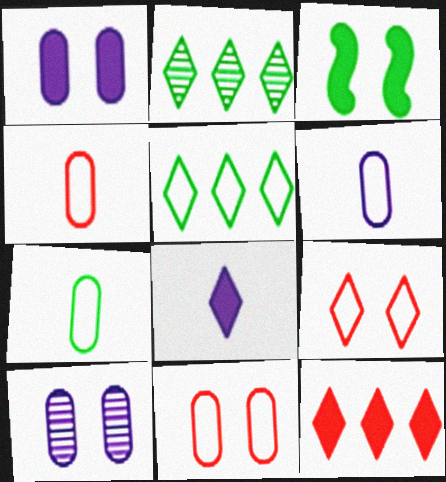[[2, 3, 7], 
[2, 8, 9], 
[3, 9, 10], 
[4, 6, 7]]